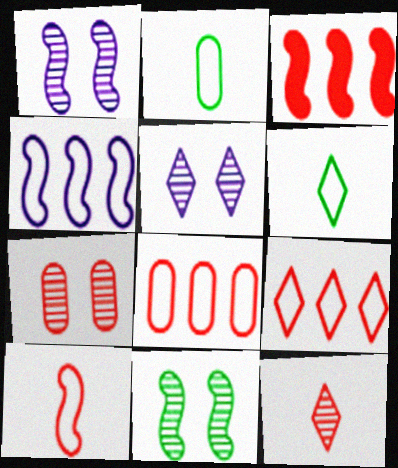[[2, 3, 5], 
[5, 7, 11]]